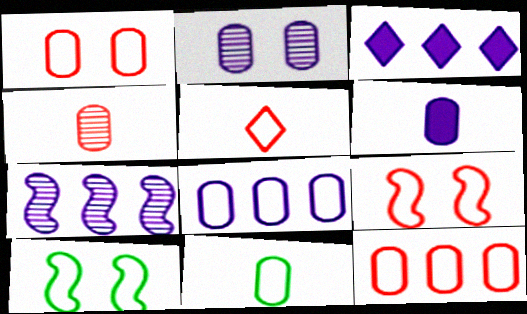[[1, 8, 11], 
[2, 6, 8], 
[3, 4, 10], 
[3, 7, 8], 
[4, 6, 11], 
[5, 8, 10], 
[5, 9, 12]]